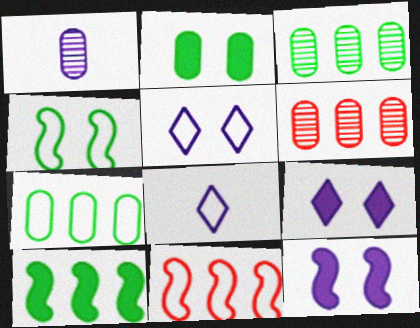[]